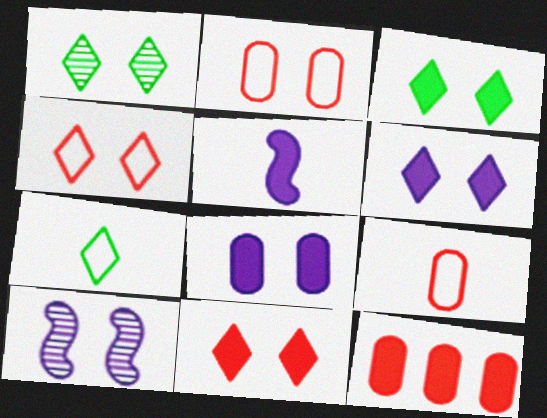[[1, 4, 6], 
[2, 3, 10], 
[3, 5, 12], 
[3, 6, 11], 
[7, 10, 12]]